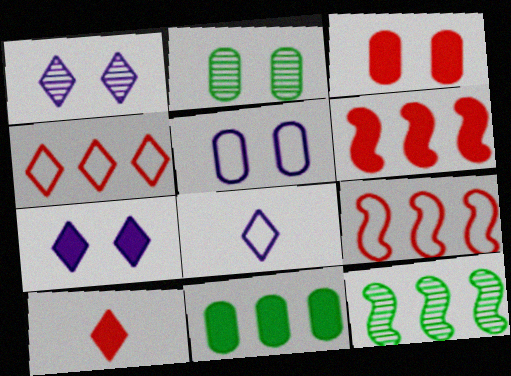[[2, 3, 5], 
[2, 6, 8], 
[3, 6, 10], 
[3, 8, 12], 
[5, 10, 12]]